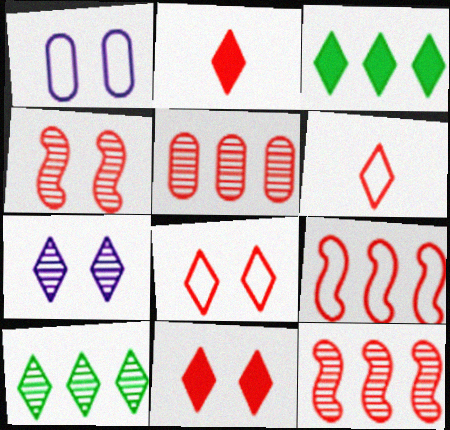[[3, 6, 7]]